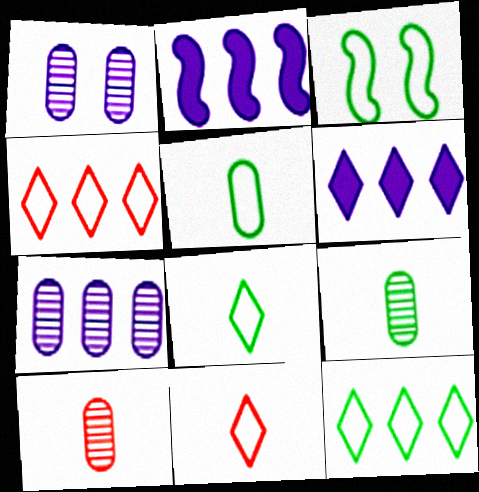[[3, 5, 12], 
[3, 6, 10]]